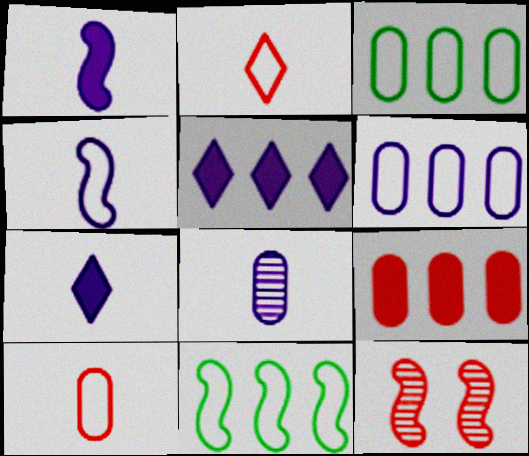[[1, 11, 12], 
[2, 9, 12], 
[3, 7, 12], 
[4, 7, 8]]